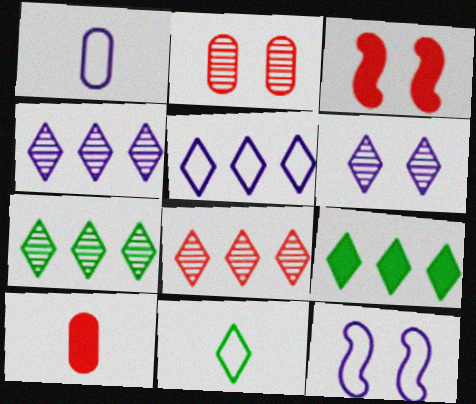[[1, 3, 7], 
[1, 5, 12], 
[4, 7, 8], 
[5, 8, 9], 
[7, 10, 12]]